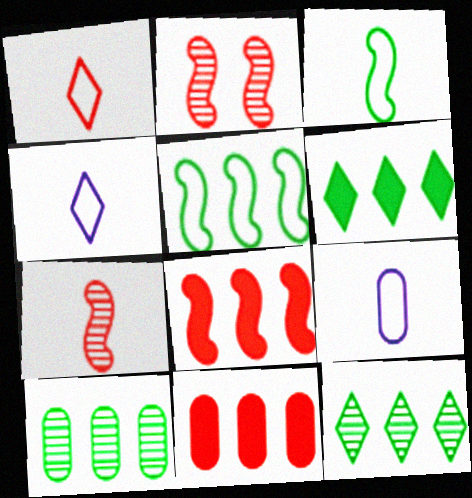[[1, 2, 11], 
[1, 3, 9], 
[2, 6, 9], 
[5, 6, 10]]